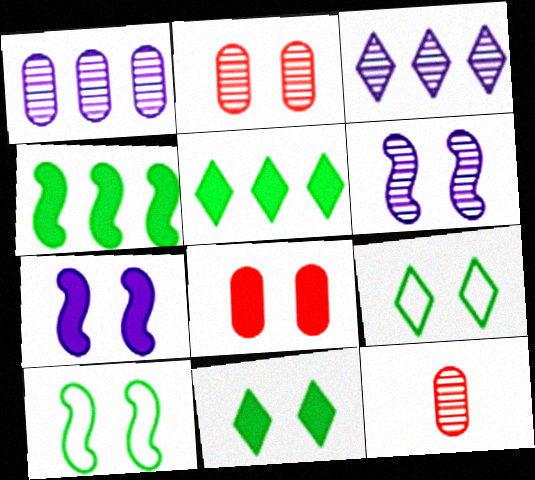[[2, 7, 9], 
[6, 8, 9], 
[7, 8, 11]]